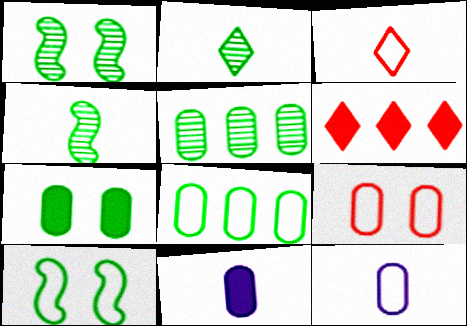[[1, 2, 5], 
[1, 6, 12], 
[3, 4, 11], 
[5, 9, 11], 
[8, 9, 12]]